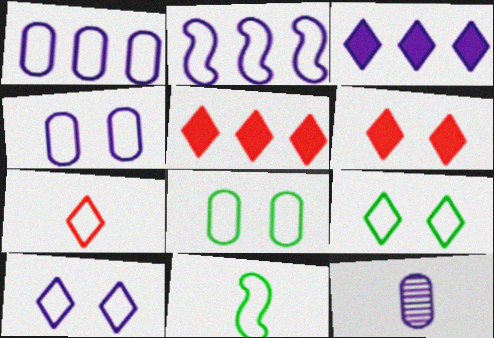[[2, 7, 8]]